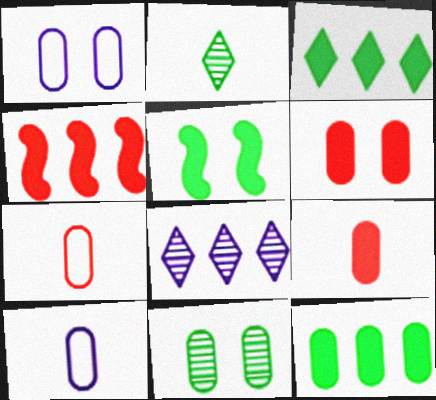[[1, 2, 4], 
[1, 6, 11], 
[5, 7, 8]]